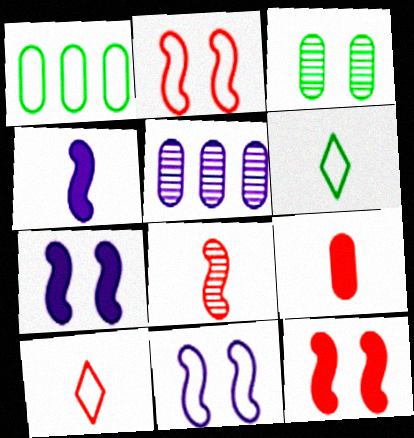[[1, 10, 11], 
[5, 6, 12], 
[8, 9, 10]]